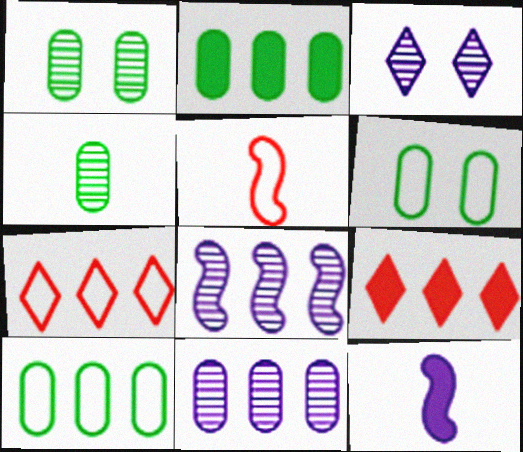[[1, 7, 12], 
[2, 3, 5], 
[2, 4, 6], 
[2, 7, 8], 
[8, 9, 10]]